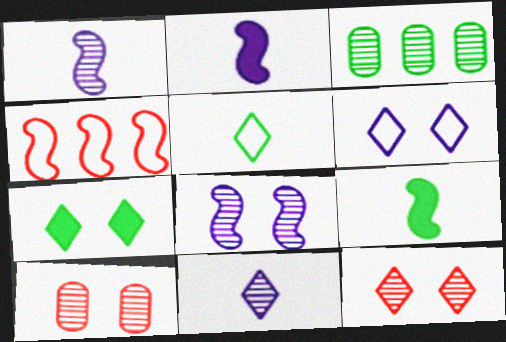[[1, 3, 12], 
[4, 8, 9], 
[6, 7, 12]]